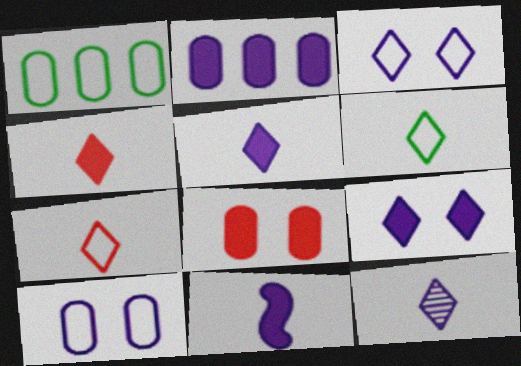[[2, 9, 11], 
[4, 6, 12]]